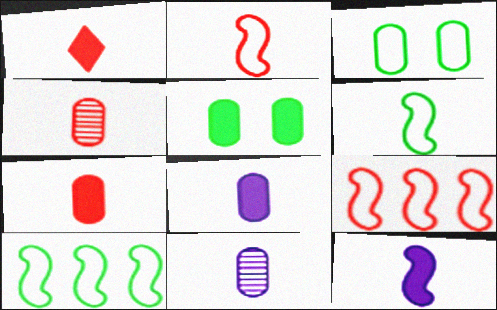[[1, 2, 4], 
[1, 6, 11]]